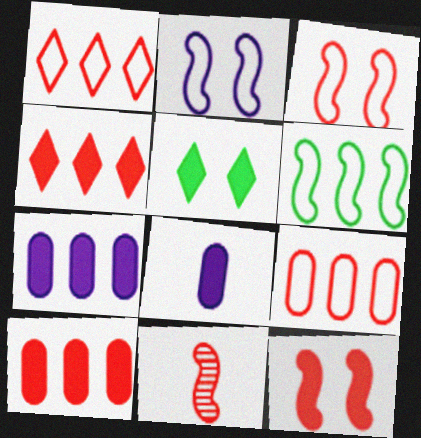[]